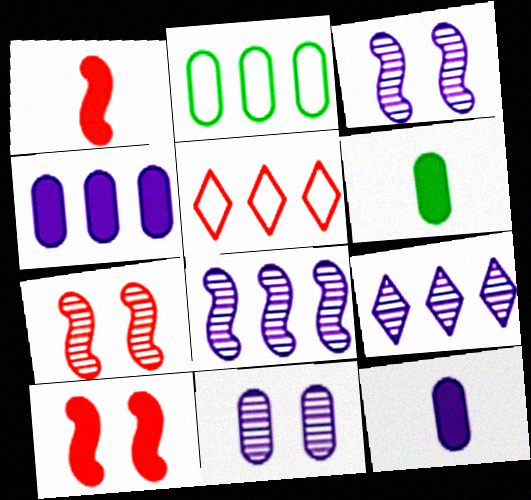[[3, 5, 6]]